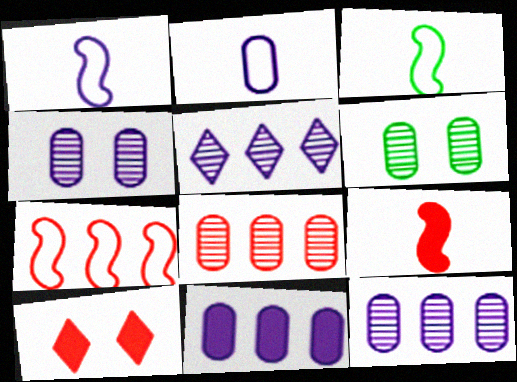[[2, 4, 11], 
[3, 10, 12]]